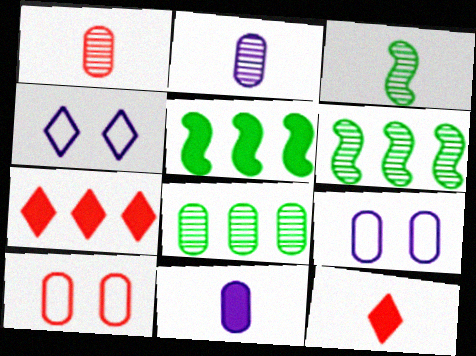[[1, 4, 5], 
[3, 7, 9], 
[6, 9, 12], 
[8, 10, 11]]